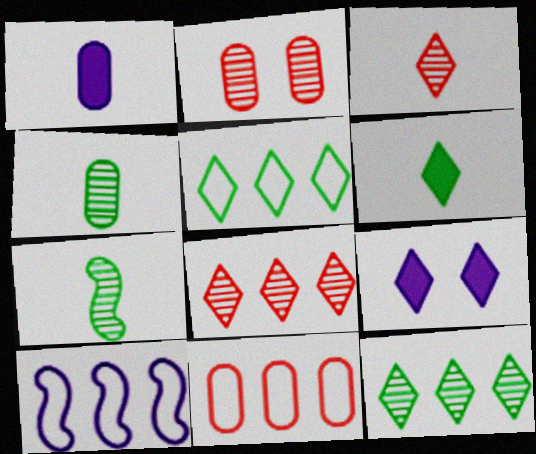[[2, 6, 10], 
[3, 5, 9], 
[5, 10, 11], 
[7, 9, 11]]